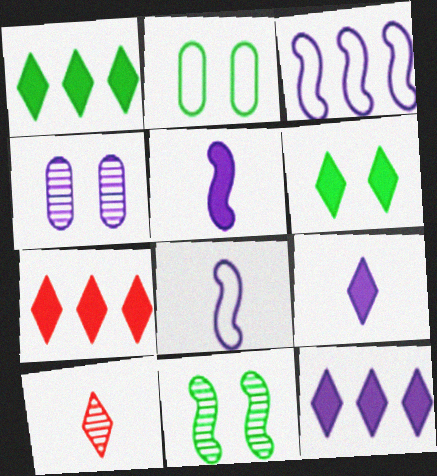[[1, 7, 12], 
[2, 6, 11], 
[3, 4, 9], 
[4, 8, 12], 
[6, 7, 9]]